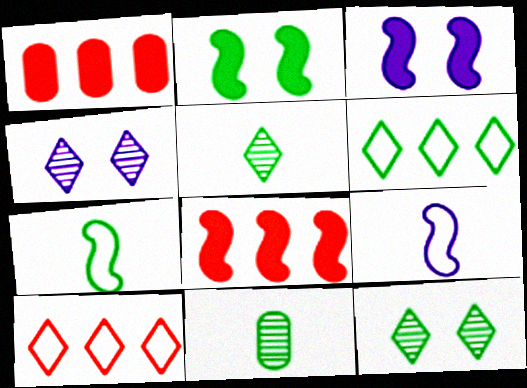[[1, 4, 7], 
[1, 9, 12], 
[2, 6, 11], 
[3, 10, 11]]